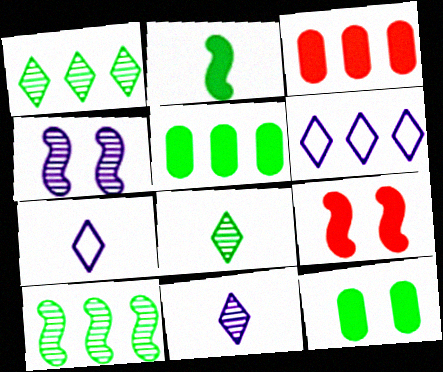[[3, 6, 10]]